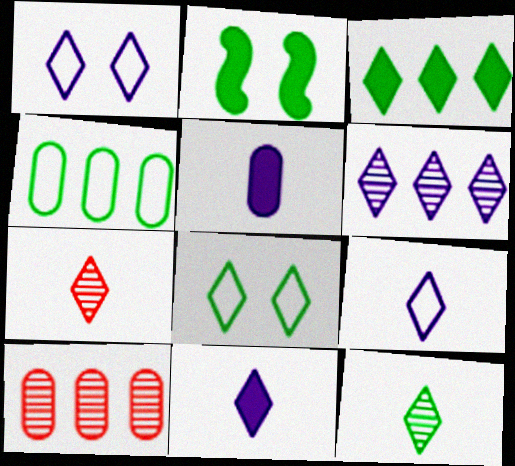[[1, 3, 7], 
[1, 6, 11], 
[2, 4, 12], 
[2, 9, 10], 
[3, 8, 12]]